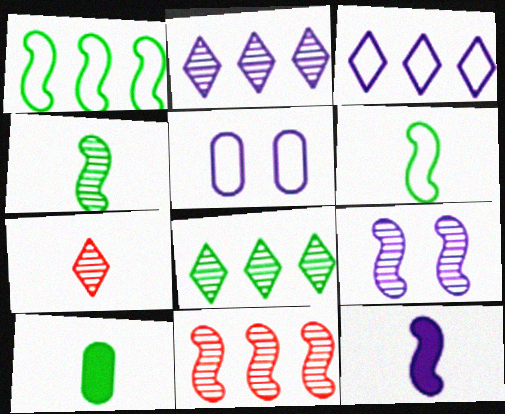[[2, 5, 12], 
[4, 9, 11]]